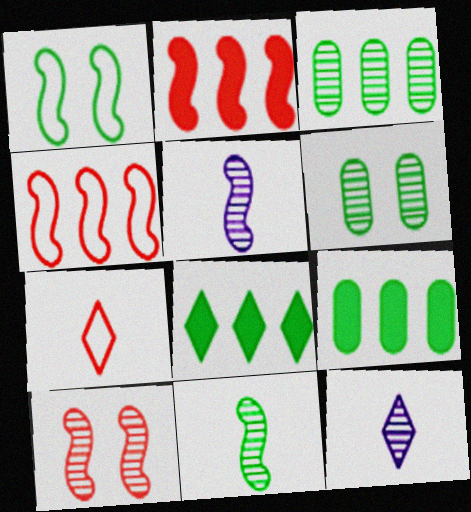[[1, 2, 5], 
[3, 10, 12]]